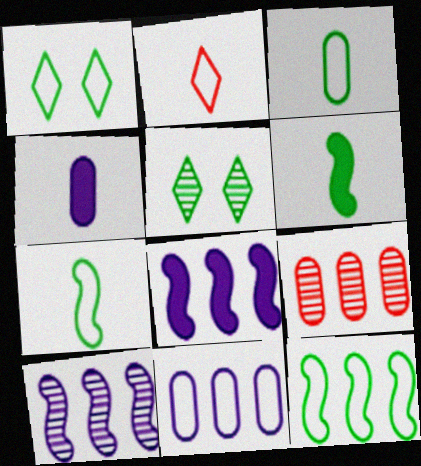[[1, 3, 12]]